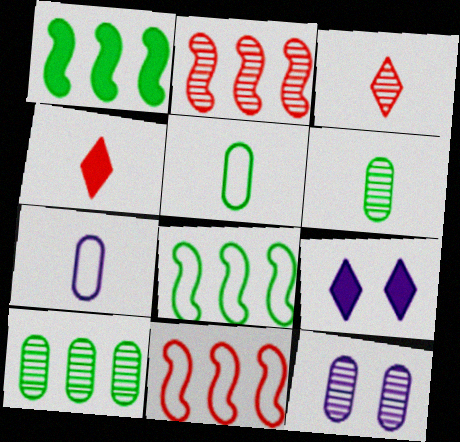[[2, 5, 9], 
[4, 8, 12], 
[6, 9, 11]]